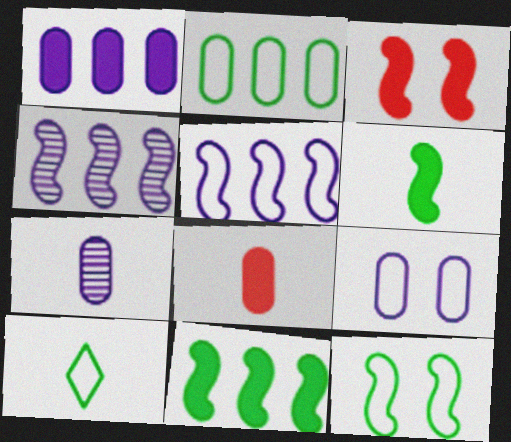[[1, 7, 9], 
[2, 10, 12]]